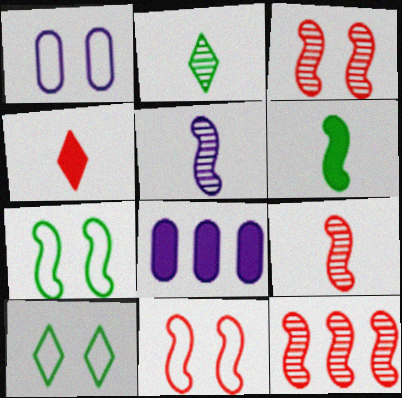[[1, 10, 11], 
[2, 8, 11], 
[3, 9, 12], 
[8, 9, 10]]